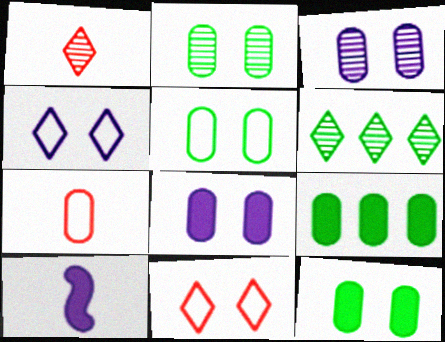[[2, 5, 12], 
[3, 7, 9]]